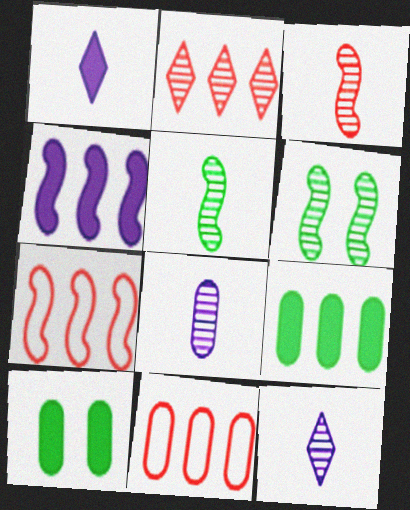[[1, 6, 11], 
[2, 6, 8], 
[7, 10, 12], 
[8, 10, 11]]